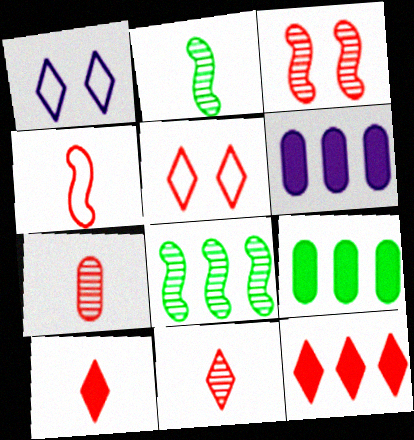[[2, 5, 6], 
[4, 7, 10], 
[5, 11, 12]]